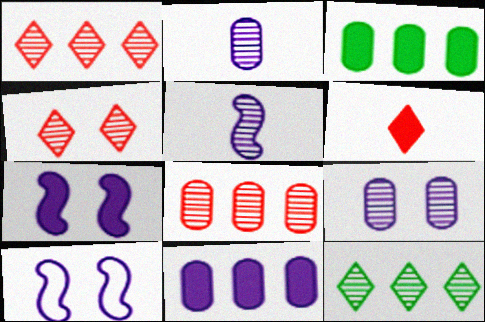[[3, 6, 7]]